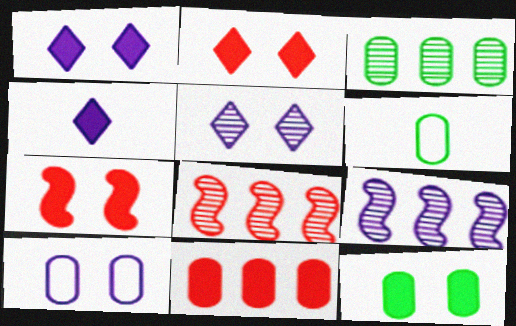[[1, 6, 8], 
[1, 7, 12], 
[2, 6, 9], 
[3, 6, 12], 
[4, 9, 10]]